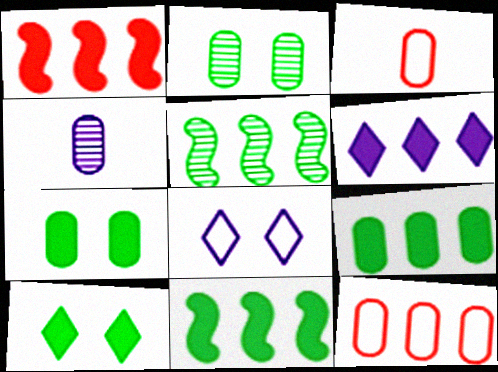[[1, 6, 9], 
[4, 7, 12], 
[5, 6, 12]]